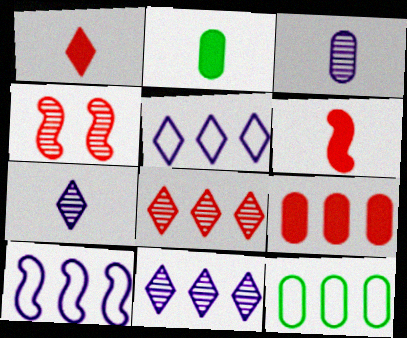[[2, 4, 5]]